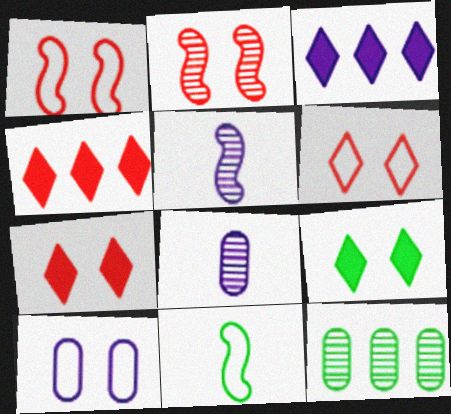[[2, 9, 10], 
[3, 5, 10], 
[9, 11, 12]]